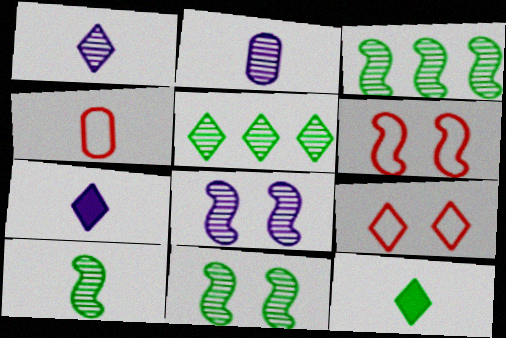[[3, 10, 11], 
[4, 7, 10], 
[5, 7, 9]]